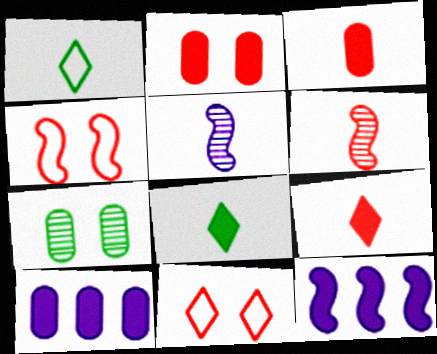[[1, 3, 5], 
[2, 8, 12]]